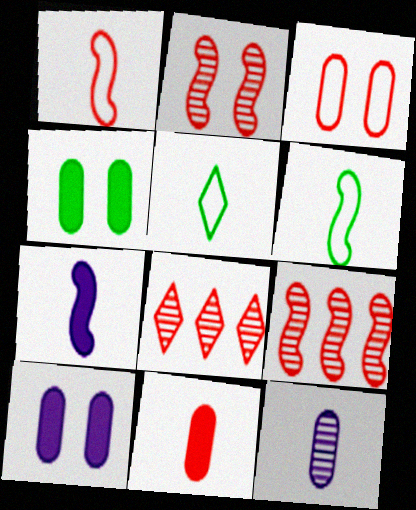[[5, 9, 10], 
[6, 8, 10]]